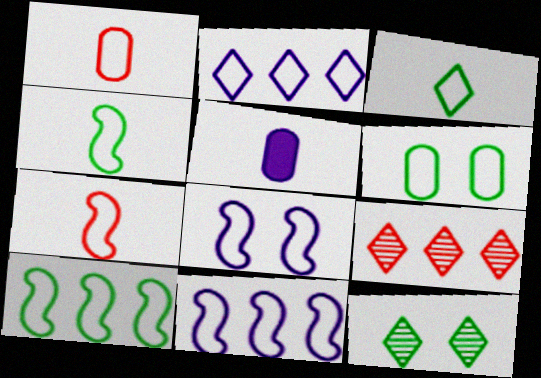[[2, 6, 7], 
[3, 6, 10], 
[7, 8, 10]]